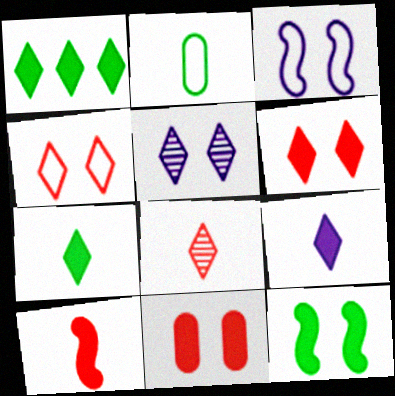[[1, 6, 9]]